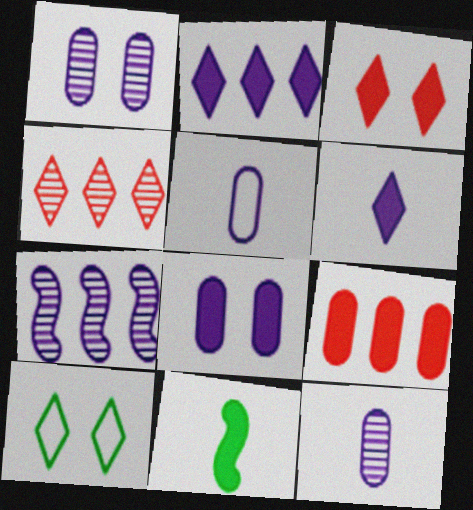[[4, 6, 10]]